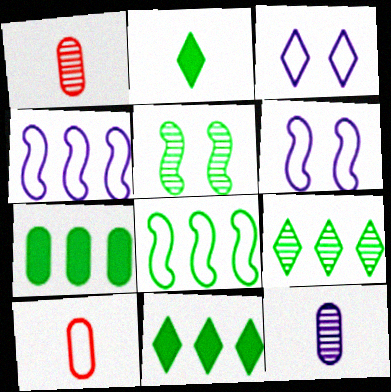[[1, 6, 11], 
[3, 8, 10], 
[7, 8, 9]]